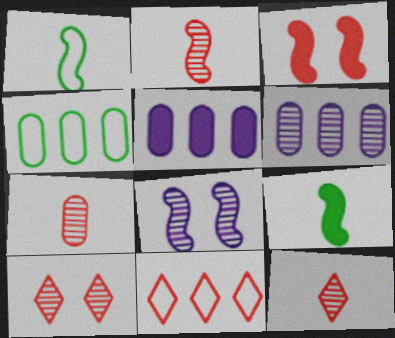[[1, 5, 10], 
[2, 7, 12], 
[3, 7, 11]]